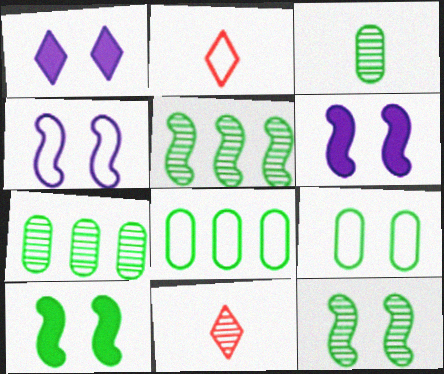[[2, 4, 8], 
[2, 6, 7], 
[6, 8, 11]]